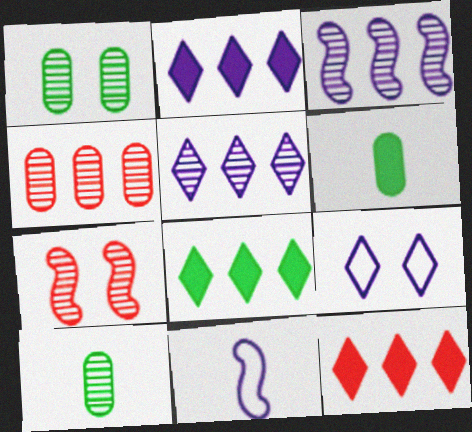[[1, 11, 12], 
[2, 8, 12], 
[5, 7, 10]]